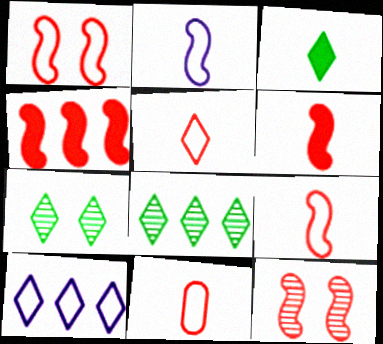[[4, 9, 12], 
[5, 9, 11]]